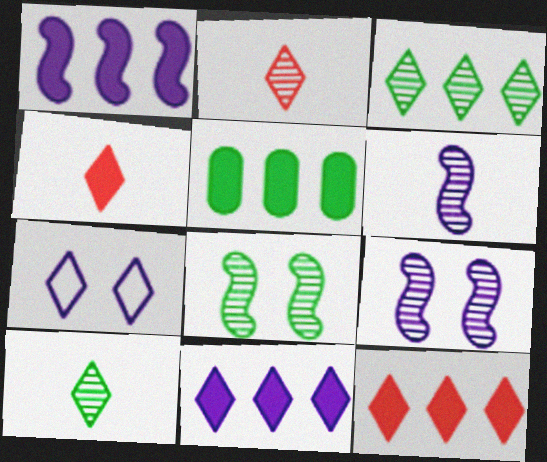[[1, 5, 12], 
[3, 4, 7], 
[7, 10, 12]]